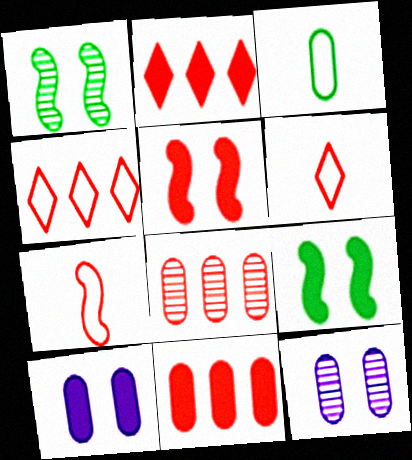[[3, 8, 10], 
[3, 11, 12], 
[5, 6, 8]]